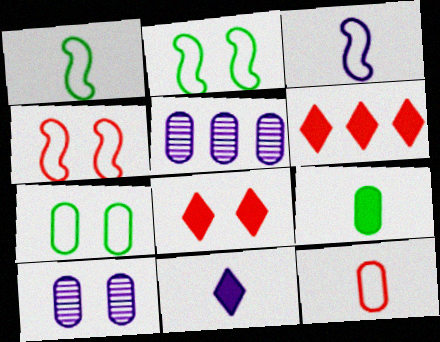[[1, 5, 8], 
[1, 6, 10], 
[2, 8, 10]]